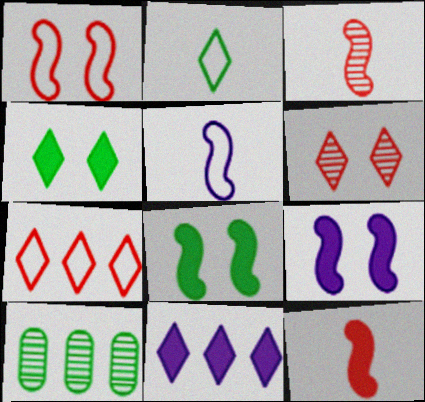[[2, 6, 11], 
[2, 8, 10]]